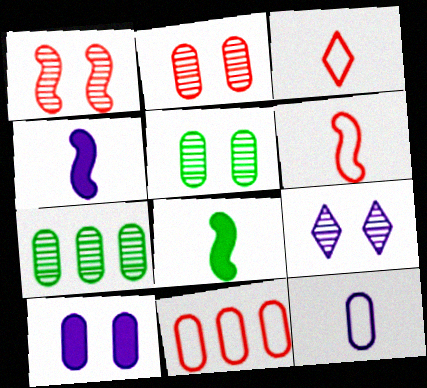[[1, 5, 9], 
[8, 9, 11]]